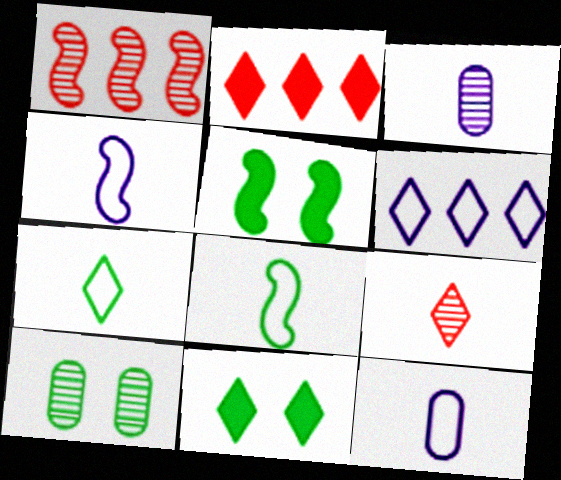[[1, 4, 5], 
[1, 11, 12], 
[2, 4, 10], 
[6, 9, 11]]